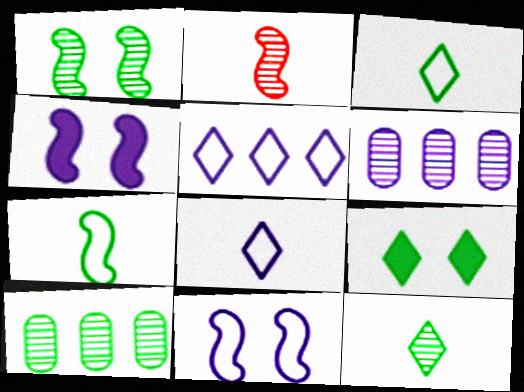[[1, 10, 12], 
[4, 6, 8], 
[7, 9, 10]]